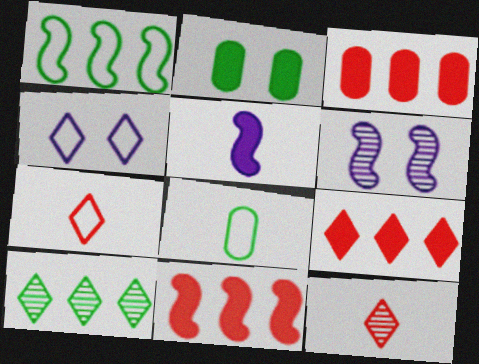[[2, 5, 9], 
[3, 9, 11], 
[5, 8, 12], 
[6, 8, 9]]